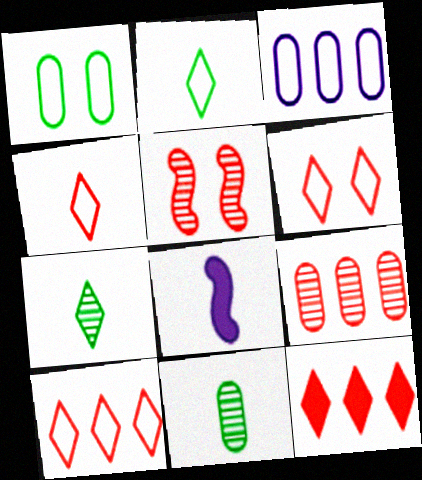[[4, 6, 10], 
[4, 8, 11]]